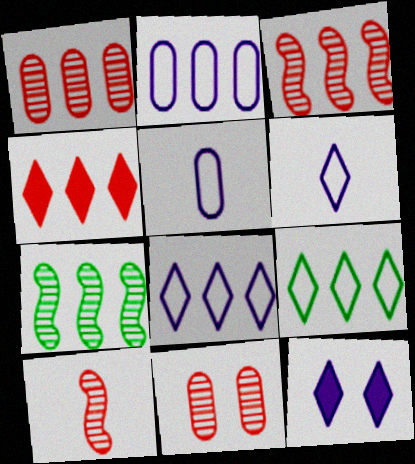[[2, 4, 7]]